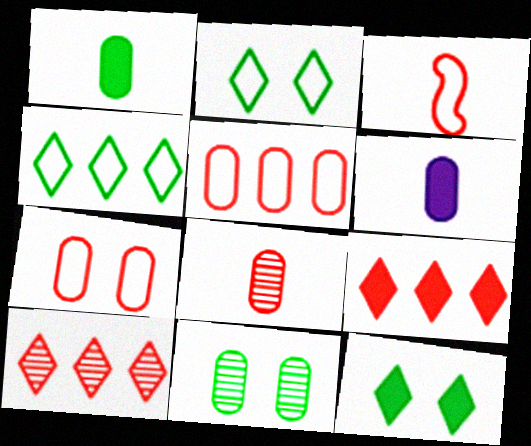[[5, 6, 11]]